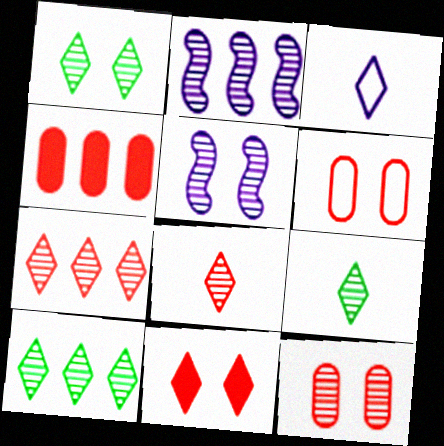[[1, 5, 12], 
[1, 9, 10], 
[2, 9, 12], 
[3, 10, 11]]